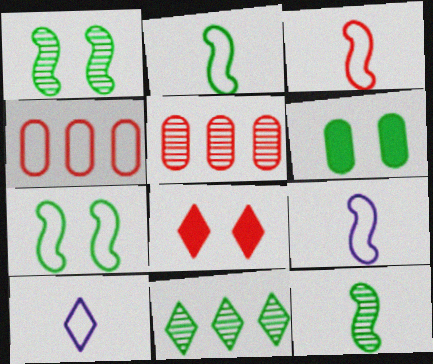[[2, 3, 9], 
[2, 6, 11], 
[3, 5, 8], 
[4, 7, 10], 
[8, 10, 11]]